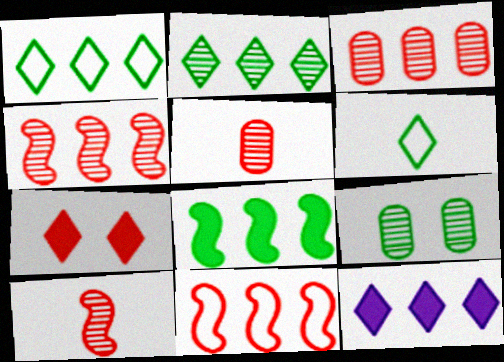[[5, 7, 11], 
[6, 8, 9]]